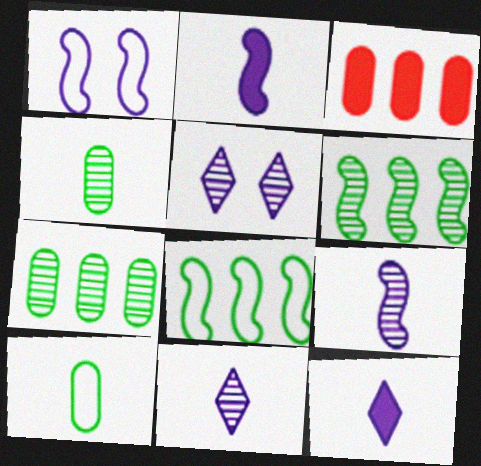[]